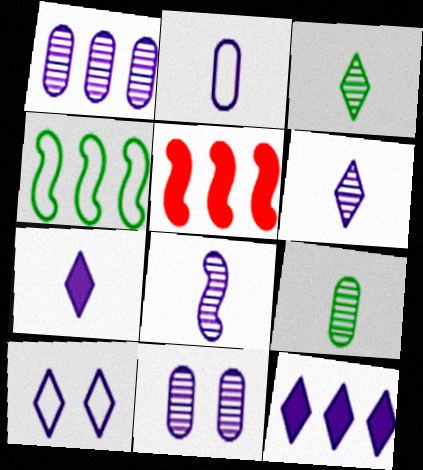[[2, 7, 8], 
[5, 9, 10], 
[6, 10, 12]]